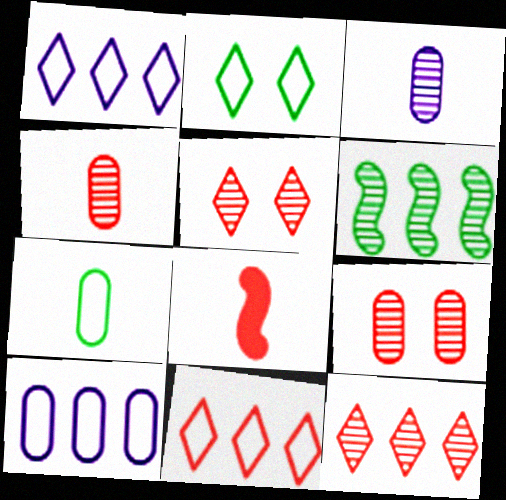[[3, 5, 6], 
[8, 9, 11]]